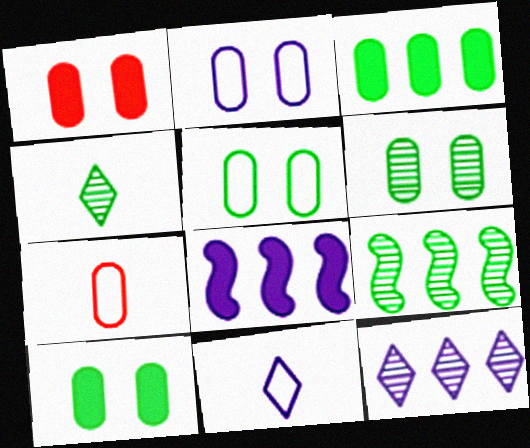[[1, 2, 6], 
[1, 9, 11], 
[4, 6, 9], 
[5, 6, 10]]